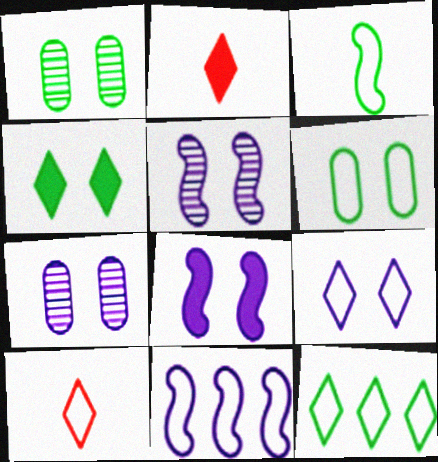[[1, 2, 11], 
[3, 6, 12], 
[6, 10, 11], 
[7, 8, 9], 
[9, 10, 12]]